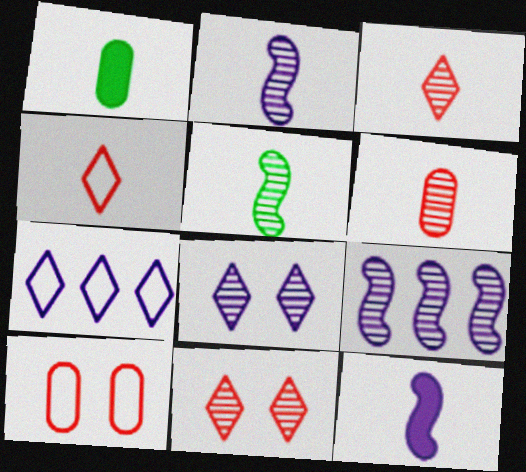[[1, 2, 4]]